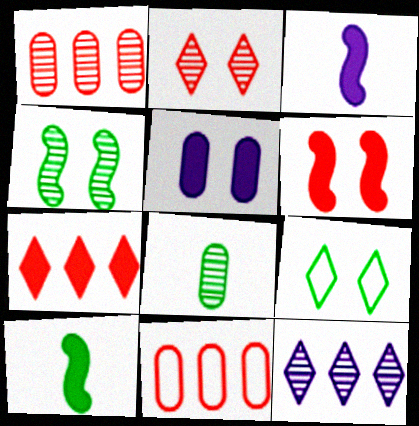[[1, 3, 9], 
[5, 7, 10], 
[5, 8, 11]]